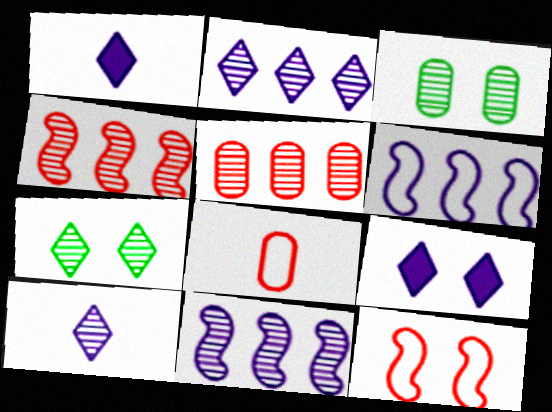[[3, 4, 10], 
[3, 9, 12]]